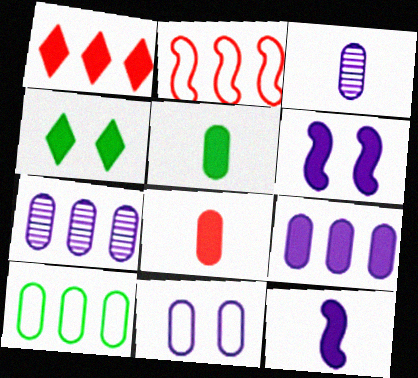[[1, 5, 6], 
[2, 3, 4], 
[3, 9, 11]]